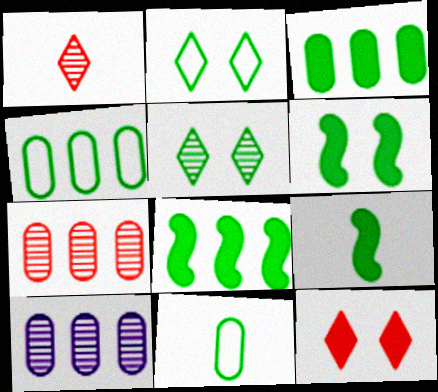[[4, 5, 9], 
[5, 8, 11], 
[6, 8, 9]]